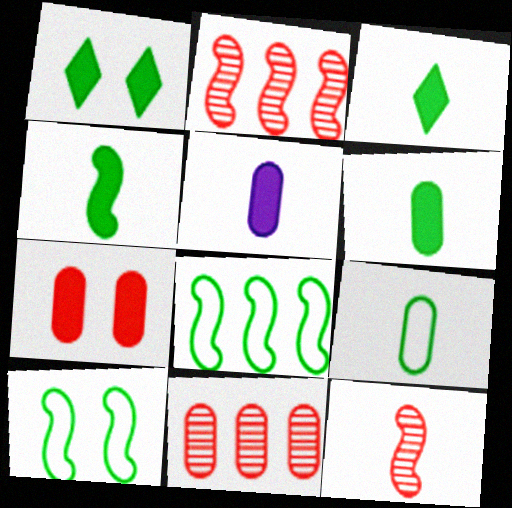[[3, 4, 6]]